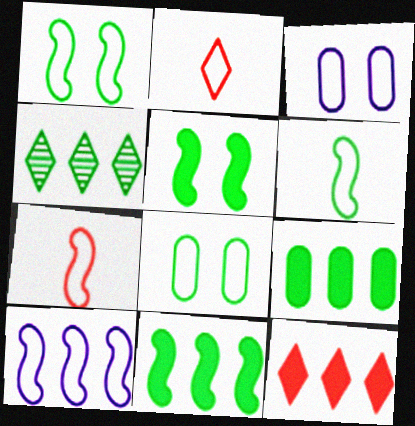[[1, 7, 10], 
[2, 8, 10]]